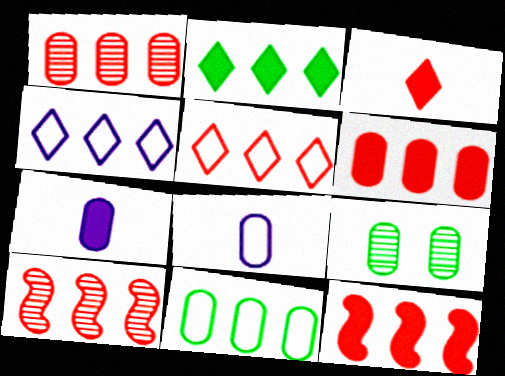[[1, 5, 12], 
[5, 6, 10], 
[6, 8, 9]]